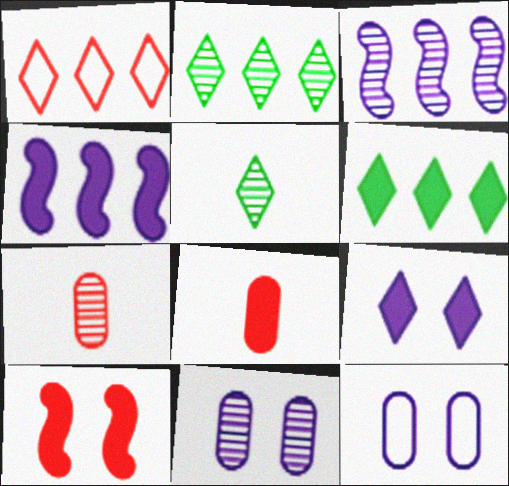[[1, 5, 9], 
[1, 7, 10]]